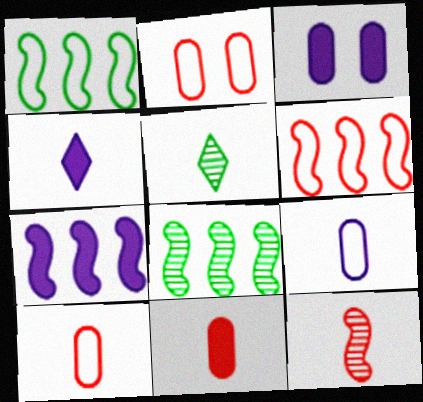[[2, 4, 8], 
[2, 5, 7], 
[3, 4, 7], 
[3, 5, 6], 
[6, 7, 8]]